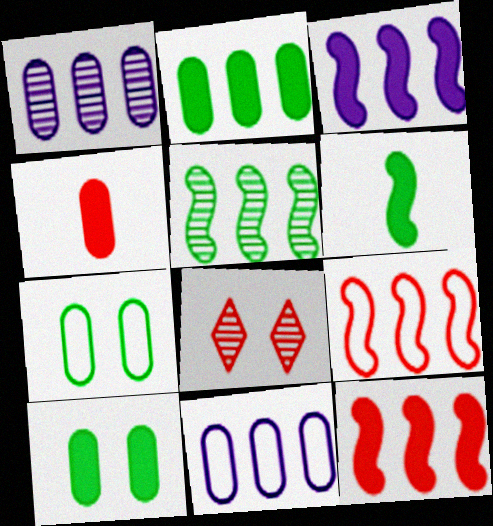[[1, 4, 7], 
[3, 5, 9], 
[4, 8, 9], 
[6, 8, 11]]